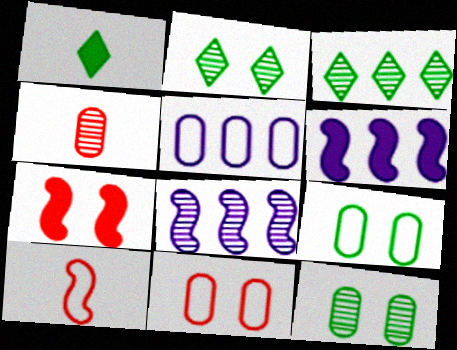[[1, 8, 11], 
[2, 4, 8]]